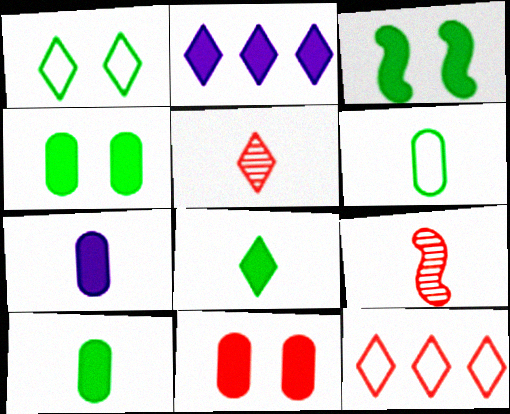[[1, 2, 5], 
[9, 11, 12]]